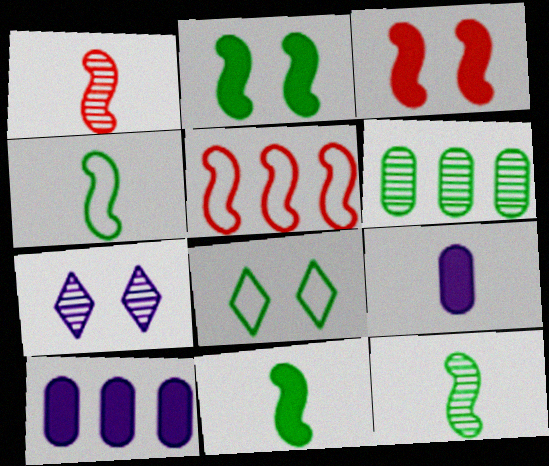[[1, 3, 5], 
[1, 6, 7], 
[1, 8, 10], 
[4, 11, 12], 
[6, 8, 11]]